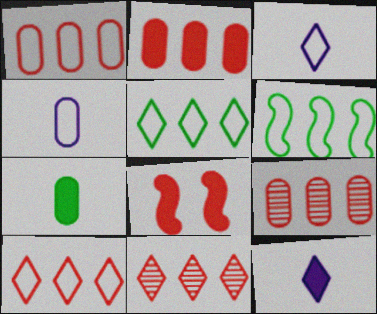[[1, 2, 9]]